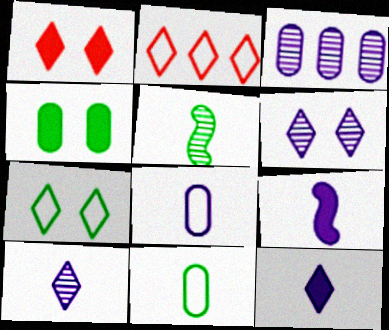[[1, 6, 7], 
[8, 9, 10]]